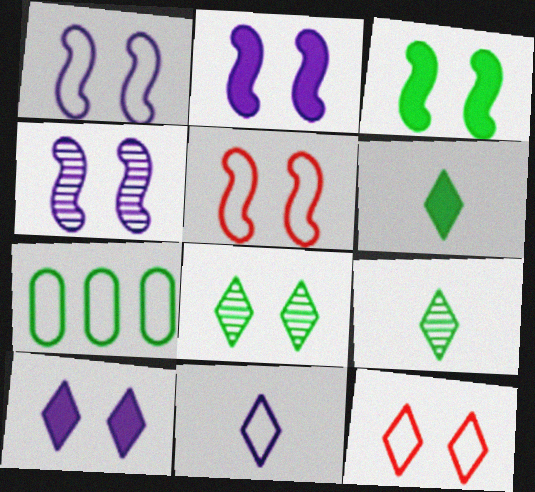[[1, 2, 4], 
[3, 4, 5], 
[3, 7, 9], 
[5, 7, 11], 
[8, 10, 12]]